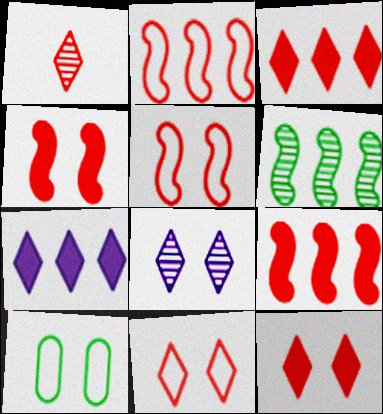[[1, 3, 11], 
[4, 8, 10]]